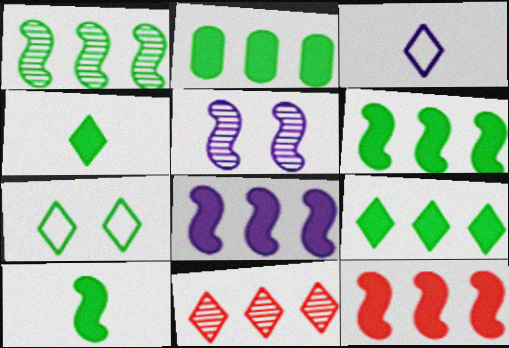[[2, 6, 9], 
[6, 8, 12]]